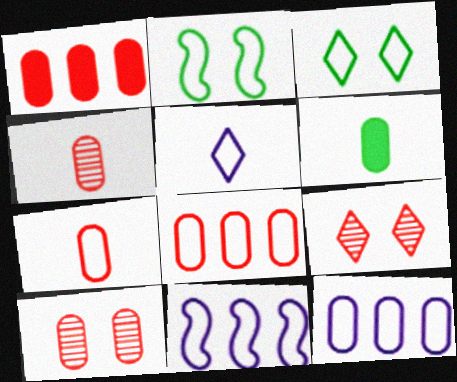[[1, 7, 10], 
[2, 5, 8], 
[3, 7, 11], 
[6, 9, 11], 
[6, 10, 12]]